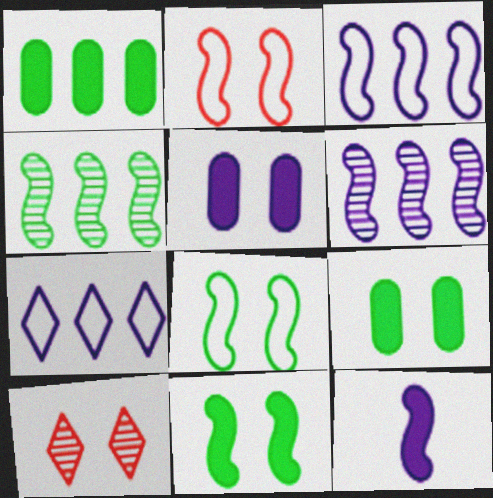[[2, 4, 12], 
[5, 8, 10]]